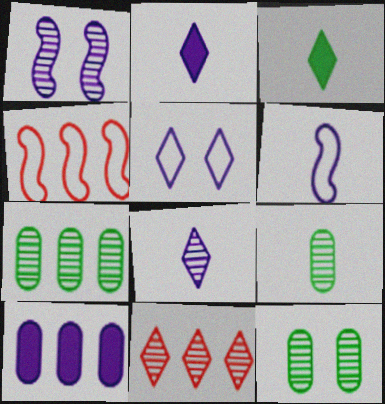[[1, 9, 11], 
[2, 4, 12], 
[3, 5, 11], 
[7, 9, 12]]